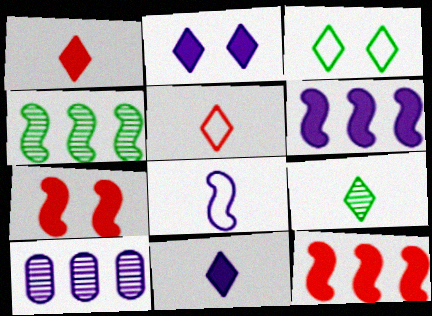[[2, 8, 10], 
[4, 7, 8], 
[5, 9, 11]]